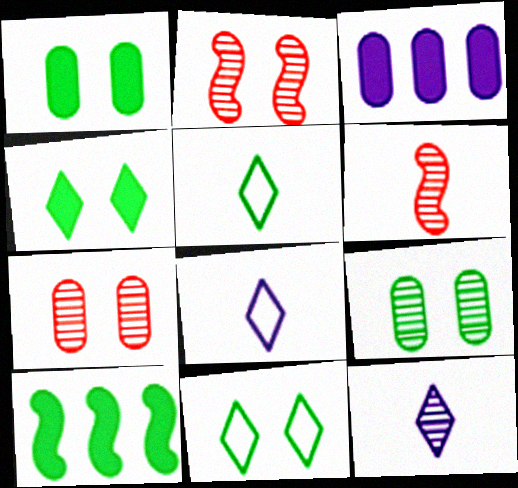[[2, 3, 5], 
[3, 6, 11], 
[5, 9, 10], 
[7, 8, 10]]